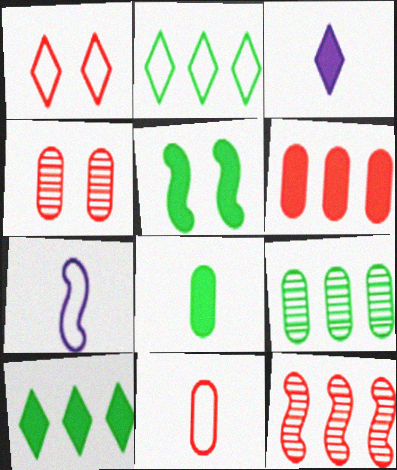[[3, 5, 6], 
[4, 6, 11], 
[4, 7, 10], 
[5, 7, 12], 
[5, 8, 10]]